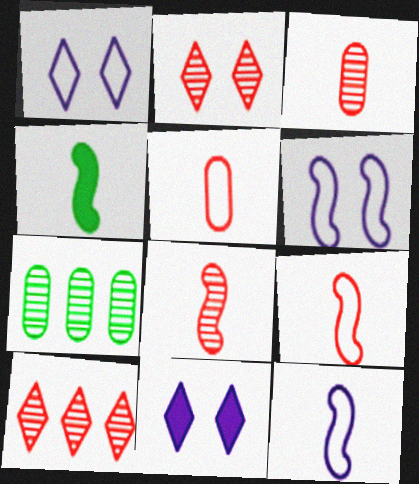[[4, 8, 12], 
[7, 9, 11]]